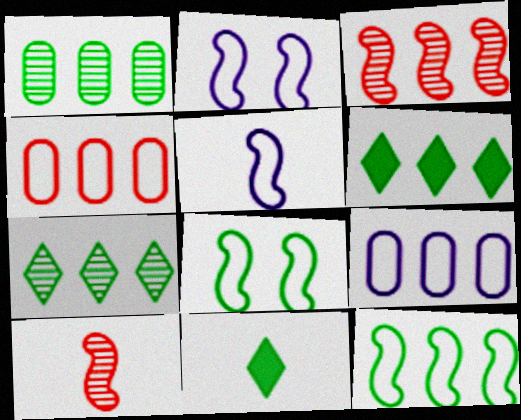[[1, 6, 12], 
[1, 8, 11], 
[3, 6, 9]]